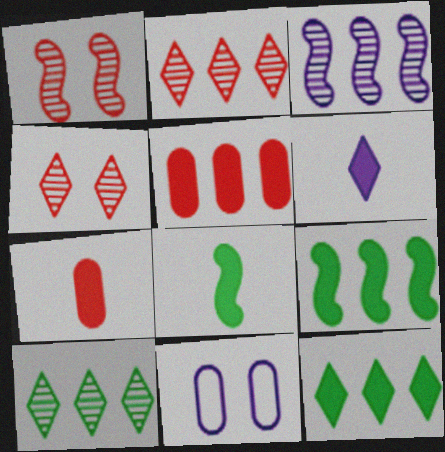[[2, 8, 11], 
[3, 6, 11], 
[6, 7, 8]]